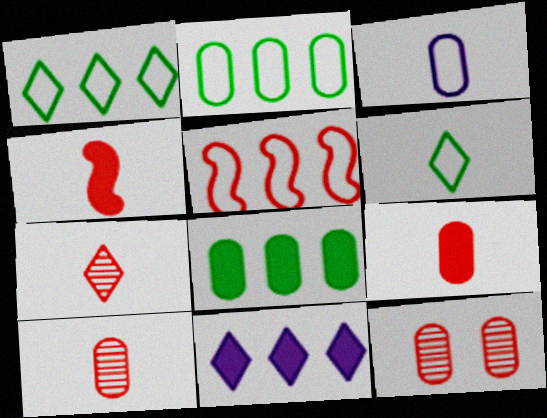[[3, 8, 12]]